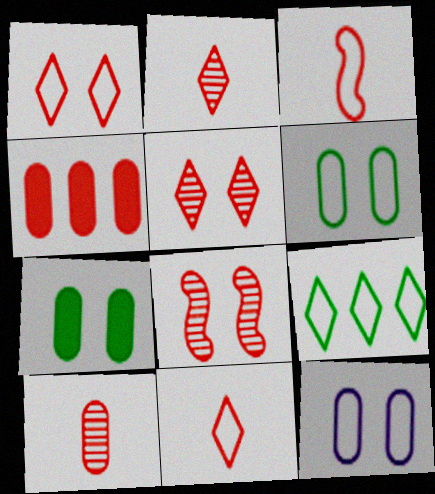[[3, 4, 5], 
[3, 9, 12], 
[4, 8, 11]]